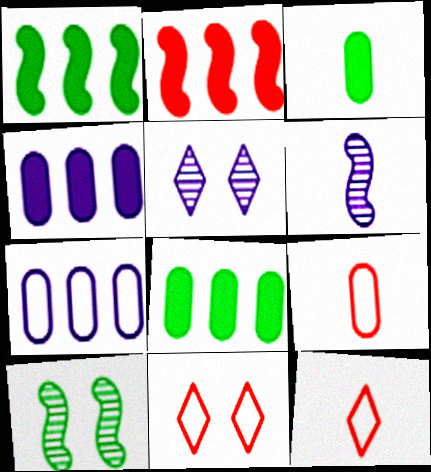[[1, 5, 9], 
[3, 6, 12], 
[4, 10, 12], 
[6, 8, 11]]